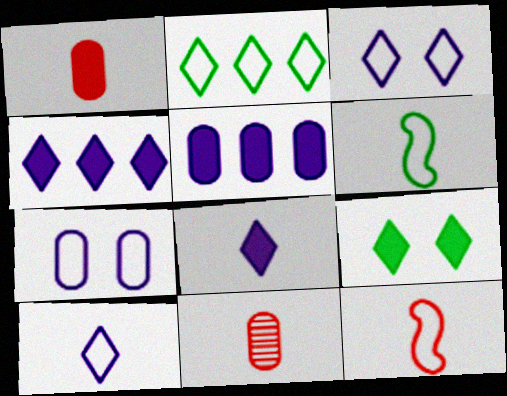[[2, 7, 12], 
[6, 8, 11]]